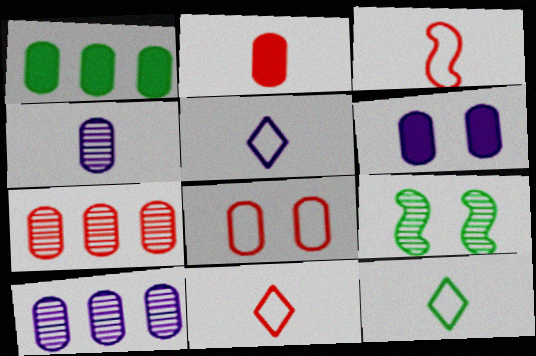[[1, 2, 6], 
[1, 4, 8], 
[1, 9, 12], 
[2, 7, 8], 
[5, 11, 12]]